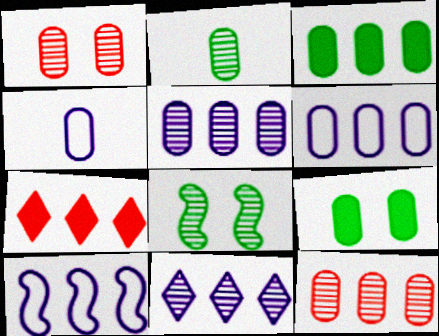[[1, 2, 5], 
[1, 3, 4], 
[3, 6, 12], 
[4, 7, 8], 
[4, 9, 12]]